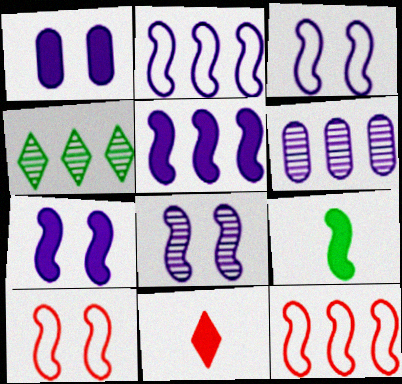[[3, 7, 8], 
[8, 9, 12]]